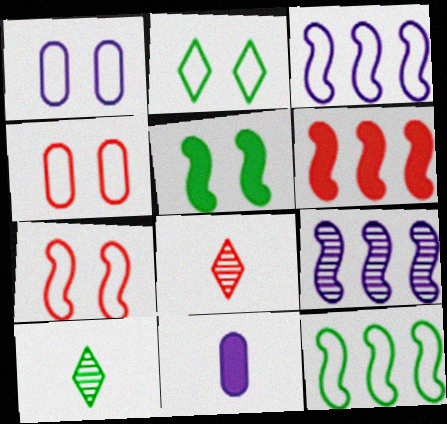[[1, 2, 7], 
[1, 6, 10], 
[4, 6, 8], 
[6, 9, 12]]